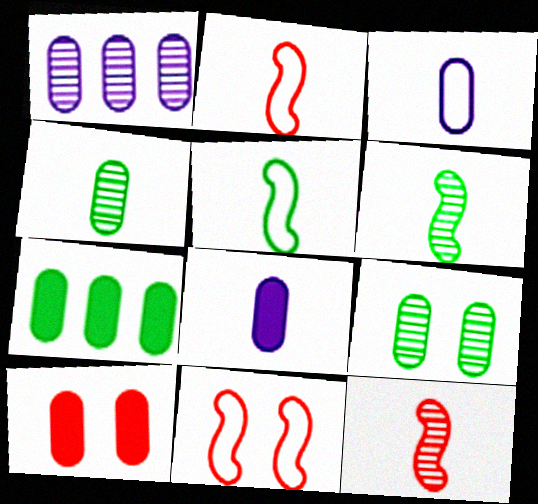[[7, 8, 10]]